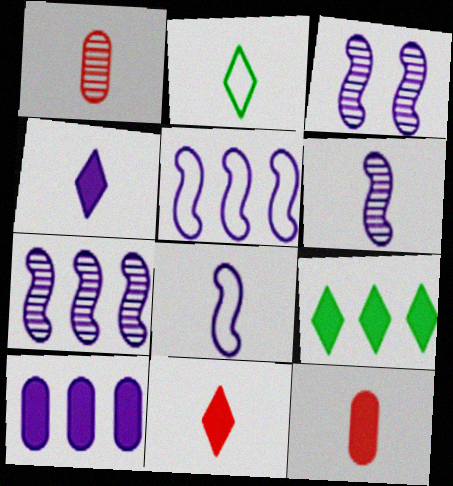[[2, 6, 12], 
[3, 6, 7]]